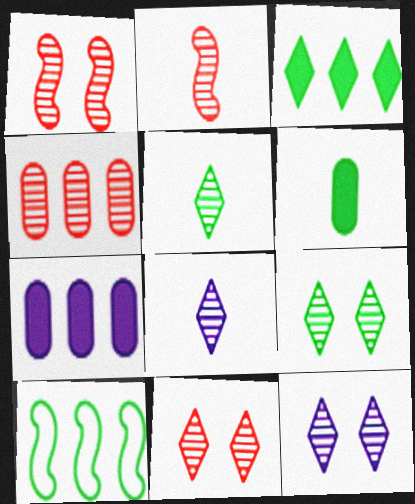[[2, 4, 11], 
[6, 9, 10], 
[9, 11, 12]]